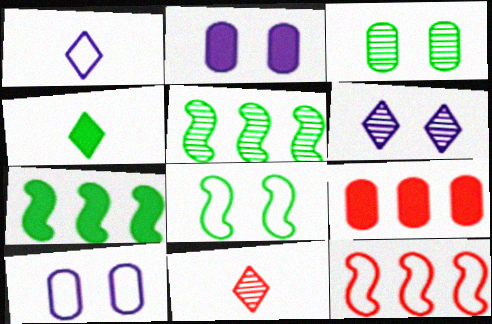[[1, 4, 11], 
[7, 10, 11]]